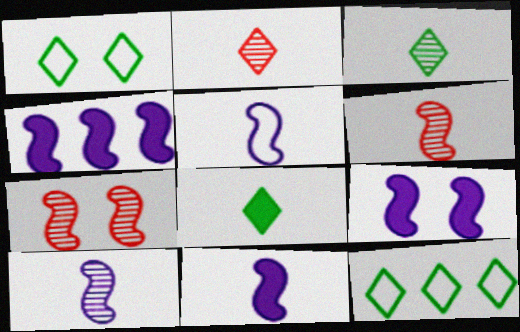[[4, 9, 11], 
[5, 10, 11]]